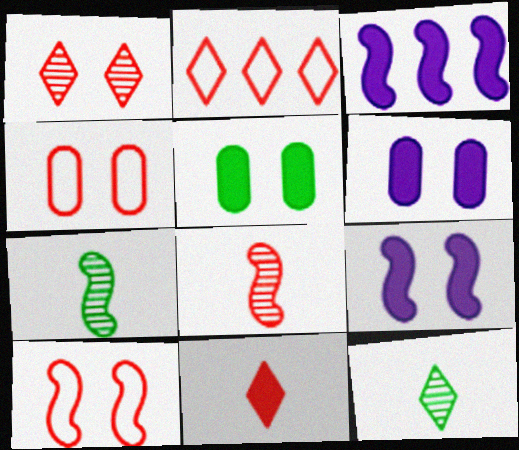[[1, 2, 11], 
[2, 6, 7], 
[3, 4, 12], 
[3, 5, 11], 
[3, 7, 10]]